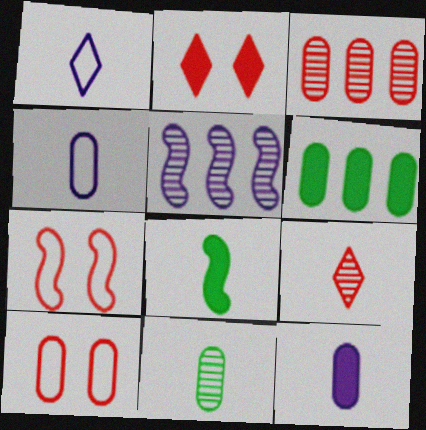[[4, 8, 9], 
[5, 7, 8]]